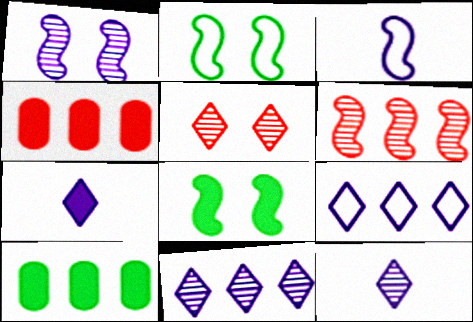[[2, 4, 12], 
[3, 5, 10], 
[3, 6, 8], 
[4, 7, 8], 
[6, 9, 10]]